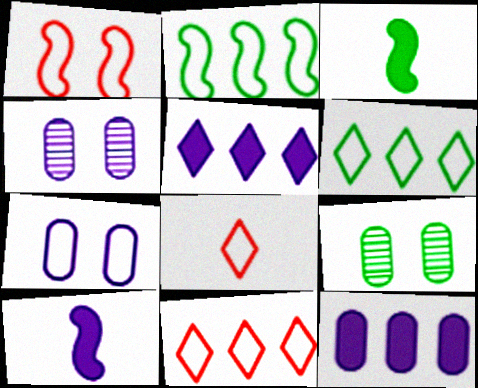[[2, 7, 8], 
[3, 4, 11], 
[3, 6, 9], 
[9, 10, 11]]